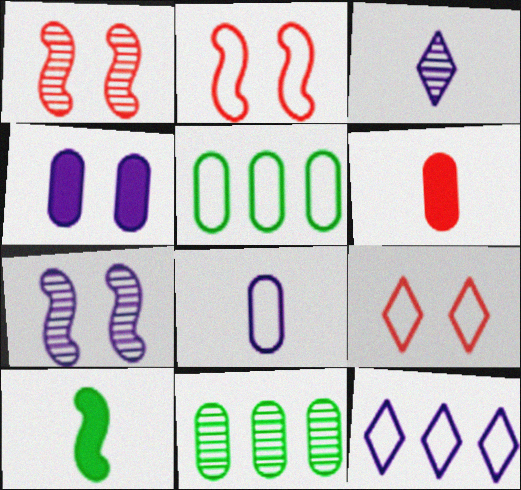[[1, 3, 11]]